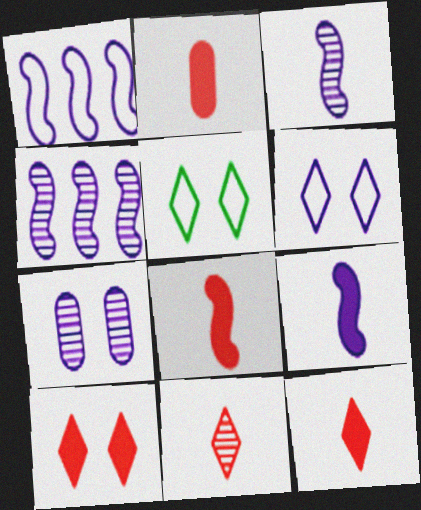[[2, 4, 5], 
[2, 8, 12]]